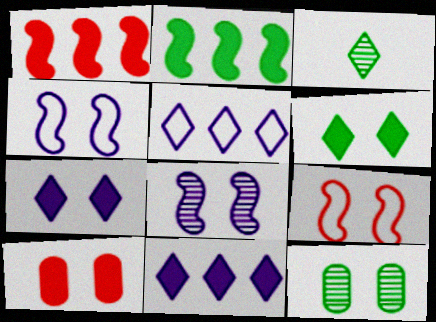[[7, 9, 12]]